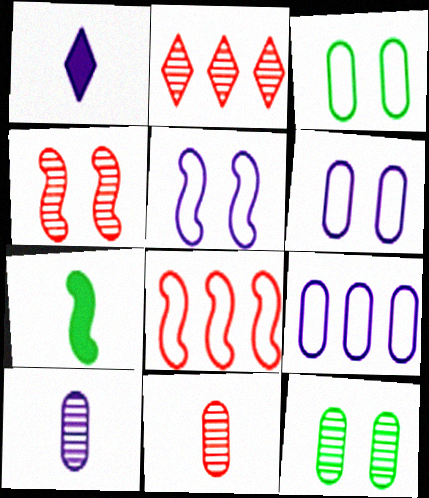[[1, 8, 12], 
[2, 4, 11], 
[2, 6, 7]]